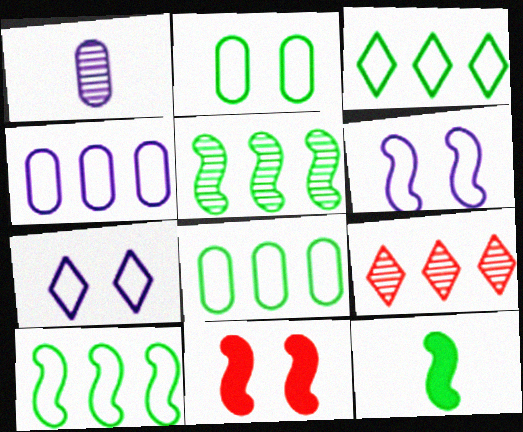[[1, 3, 11], 
[3, 8, 10]]